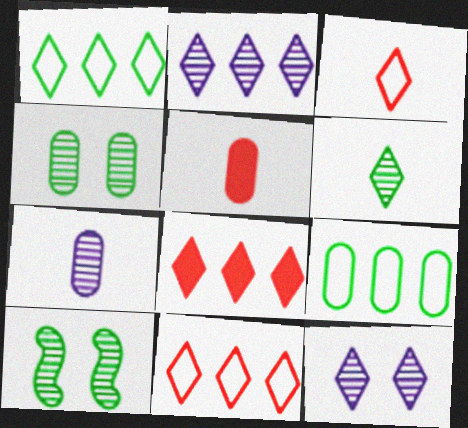[[1, 2, 8]]